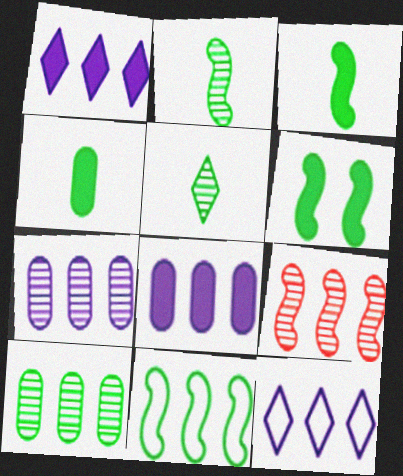[[2, 6, 11]]